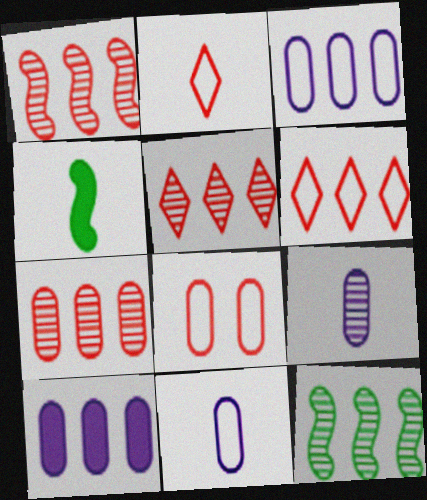[[1, 5, 7], 
[2, 4, 9], 
[6, 10, 12]]